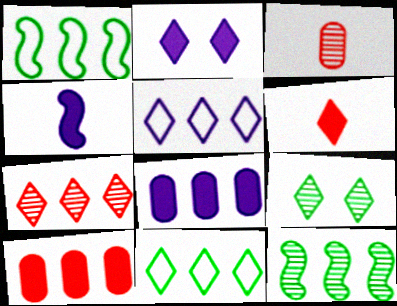[[1, 2, 3], 
[1, 7, 8], 
[2, 4, 8], 
[5, 6, 9], 
[5, 10, 12]]